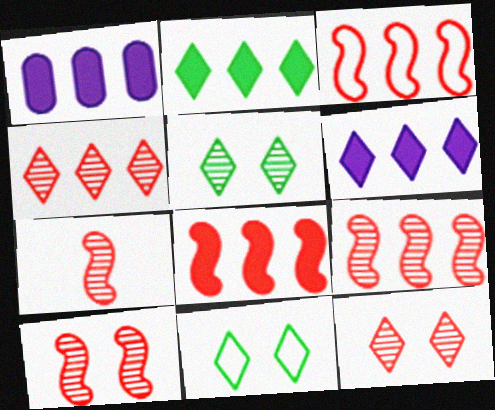[[1, 2, 8], 
[1, 7, 11], 
[3, 8, 9], 
[7, 9, 10]]